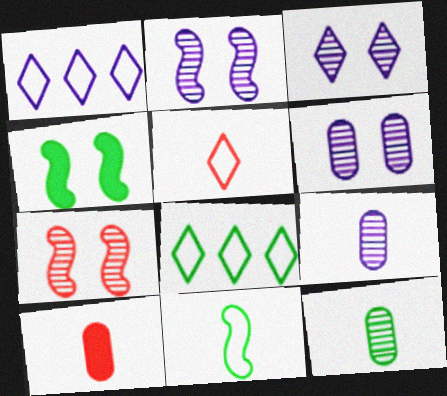[[2, 3, 6], 
[2, 8, 10], 
[4, 8, 12]]